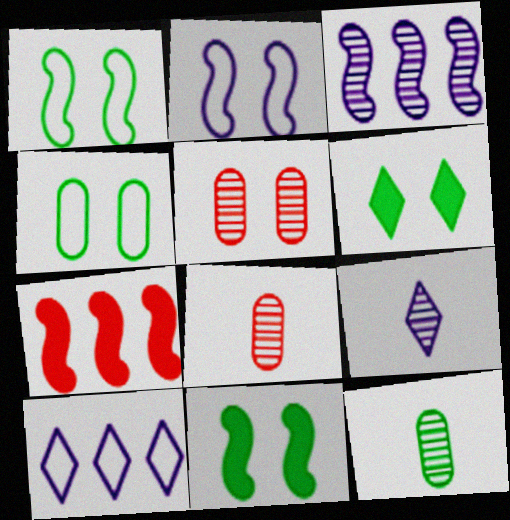[[2, 5, 6], 
[4, 7, 9], 
[8, 10, 11]]